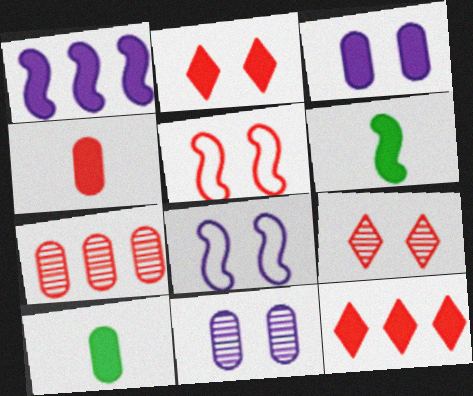[[1, 2, 10], 
[3, 6, 12]]